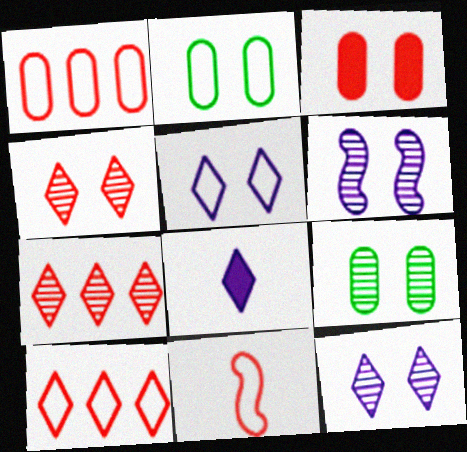[[3, 7, 11], 
[4, 6, 9]]